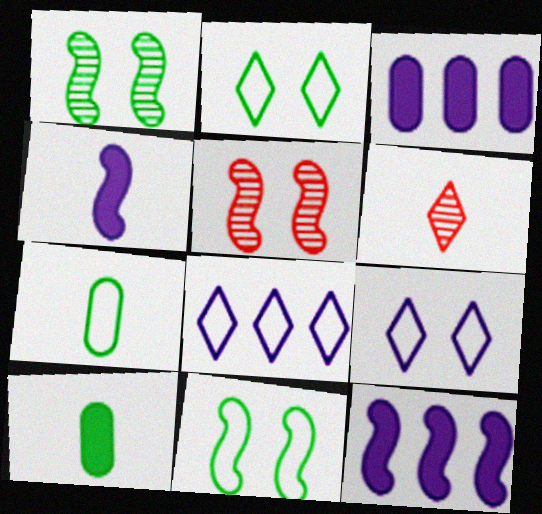[[3, 6, 11], 
[4, 6, 7], 
[5, 8, 10]]